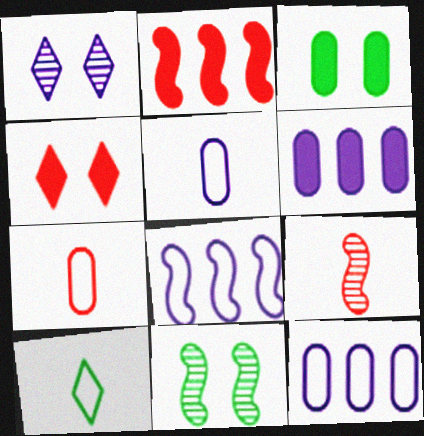[]